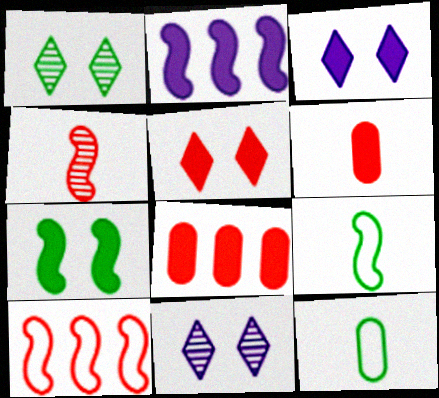[[8, 9, 11]]